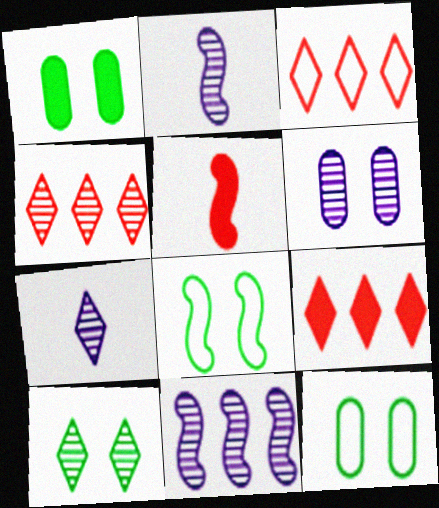[[1, 2, 3], 
[1, 8, 10], 
[2, 9, 12], 
[3, 4, 9], 
[4, 7, 10], 
[5, 8, 11], 
[6, 7, 11]]